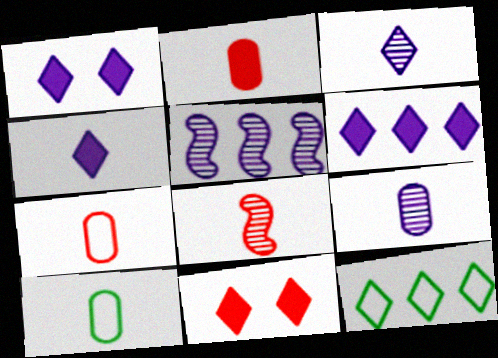[[1, 4, 6], 
[2, 9, 10], 
[3, 11, 12], 
[4, 8, 10], 
[5, 10, 11]]